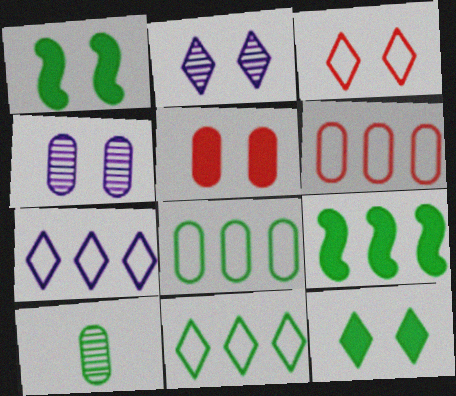[[1, 3, 4], 
[1, 10, 11], 
[2, 3, 12]]